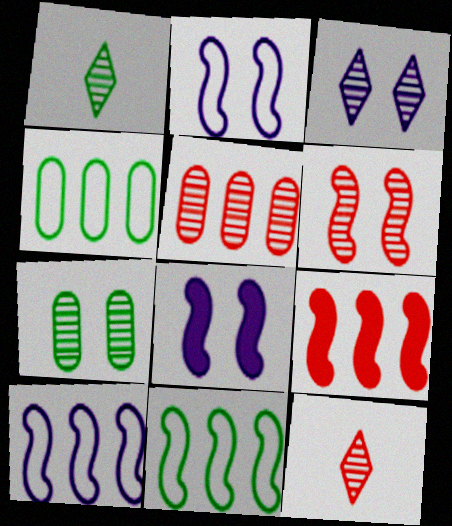[[3, 6, 7], 
[4, 8, 12], 
[5, 6, 12]]